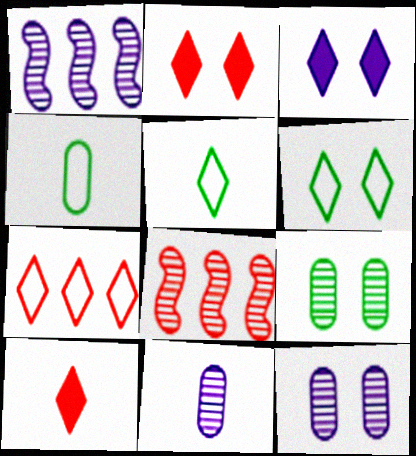[[1, 2, 4], 
[3, 4, 8]]